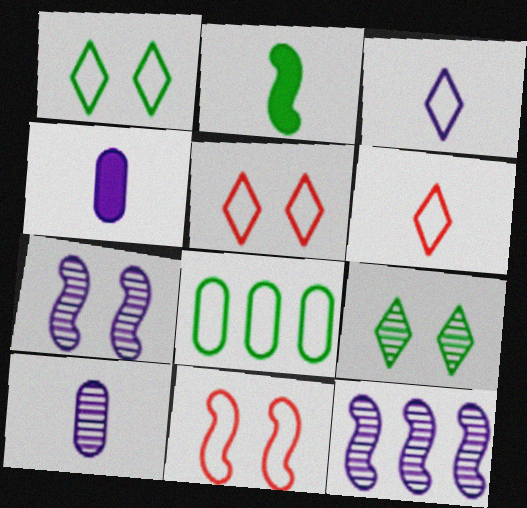[[2, 6, 10], 
[2, 8, 9], 
[2, 11, 12], 
[3, 8, 11]]